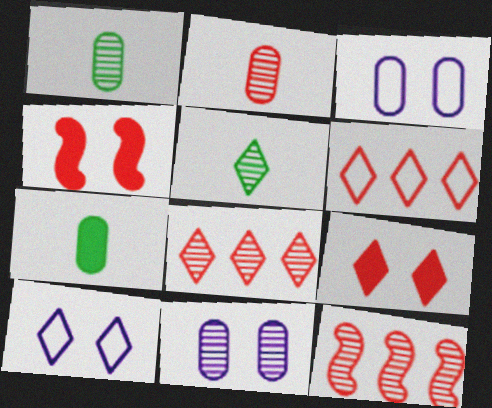[[2, 4, 6], 
[5, 11, 12], 
[7, 10, 12]]